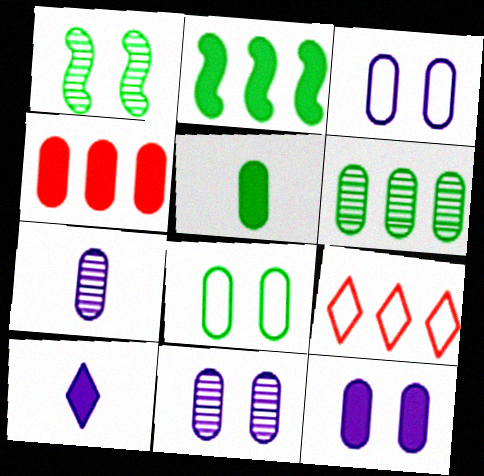[[3, 11, 12], 
[4, 5, 12], 
[4, 7, 8], 
[5, 6, 8]]